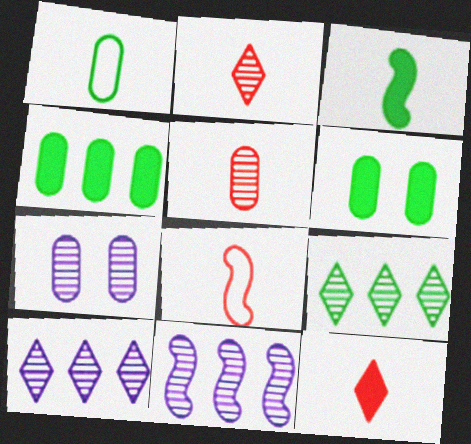[[5, 8, 12], 
[6, 8, 10]]